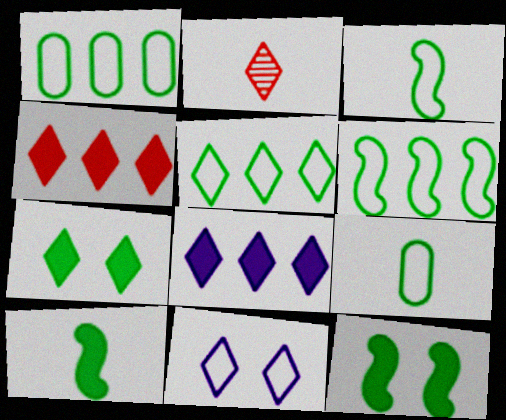[[1, 5, 6]]